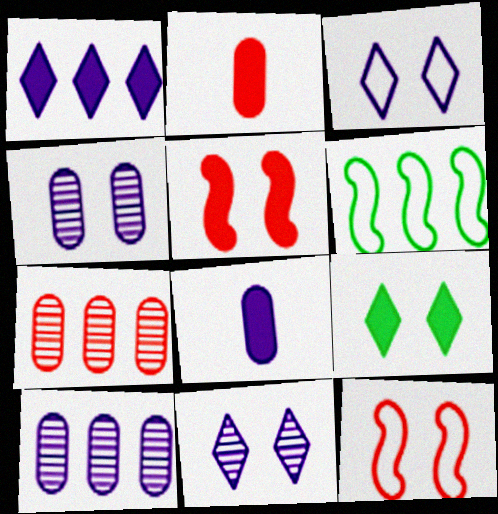[[1, 6, 7], 
[2, 6, 11], 
[4, 9, 12]]